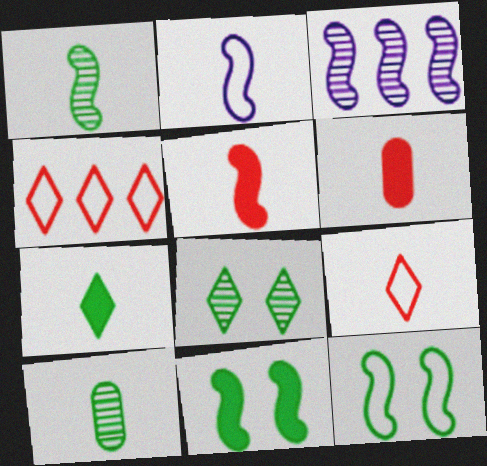[[1, 2, 5], 
[3, 5, 12]]